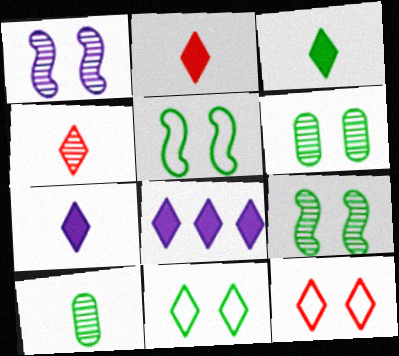[[2, 3, 7], 
[4, 8, 11]]